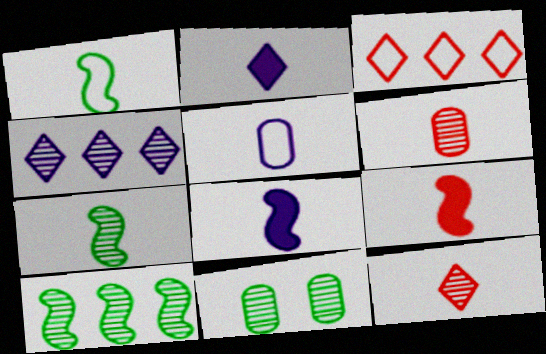[[1, 2, 6], 
[3, 8, 11]]